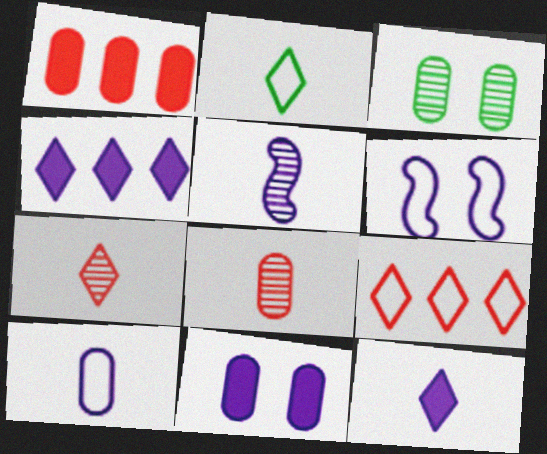[[1, 3, 10], 
[2, 7, 12], 
[5, 10, 12]]